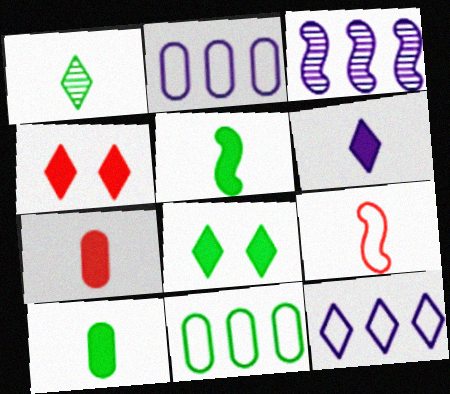[[1, 4, 12], 
[5, 6, 7]]